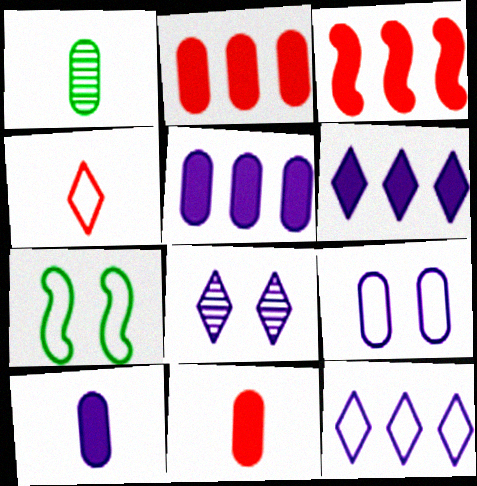[[1, 2, 9]]